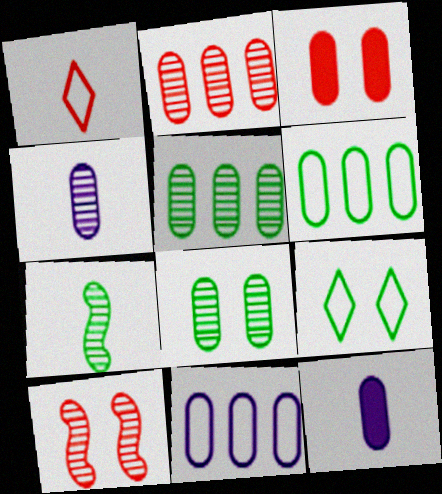[[1, 7, 12], 
[2, 4, 8], 
[3, 4, 6]]